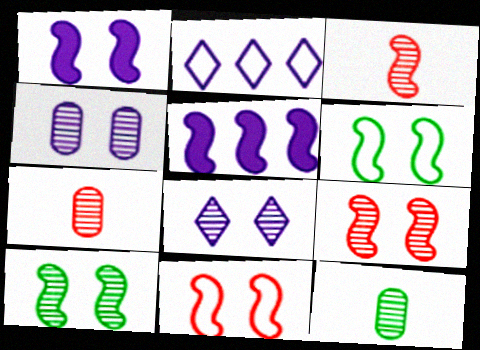[[1, 6, 9], 
[1, 10, 11], 
[3, 5, 6]]